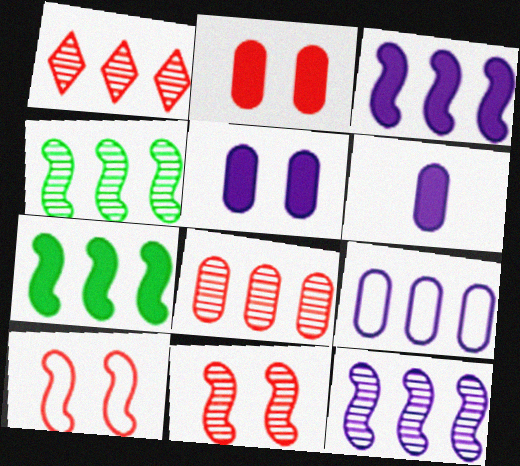[[1, 7, 9]]